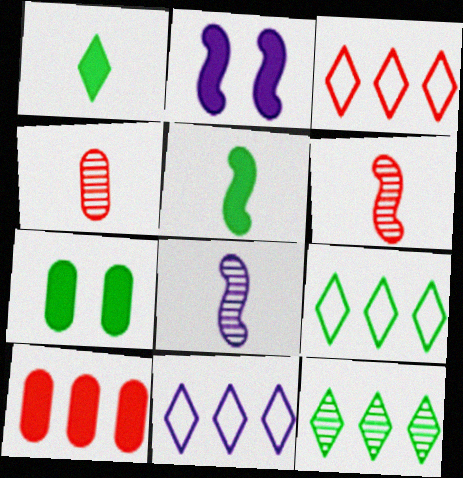[[1, 2, 10], 
[2, 4, 9], 
[3, 7, 8], 
[3, 9, 11], 
[6, 7, 11]]